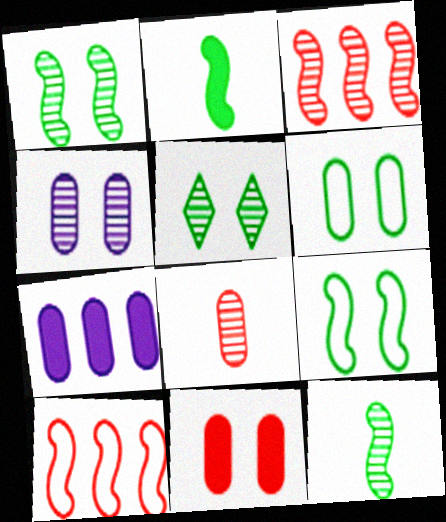[[4, 6, 11], 
[6, 7, 8]]